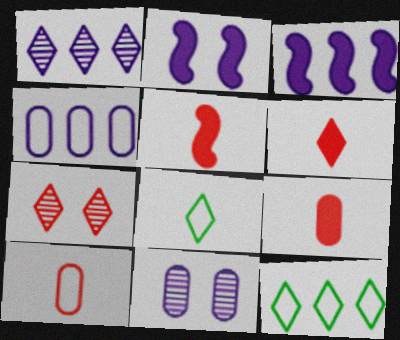[[1, 3, 4], 
[5, 6, 9], 
[5, 11, 12]]